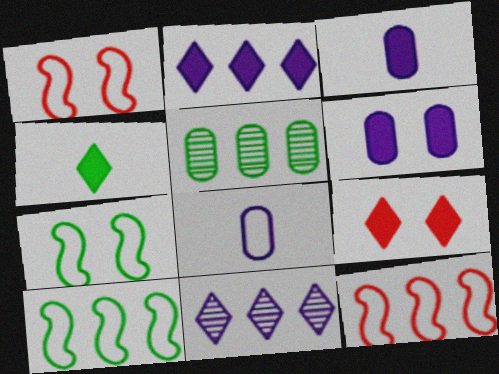[[2, 4, 9], 
[2, 5, 12], 
[4, 5, 7]]